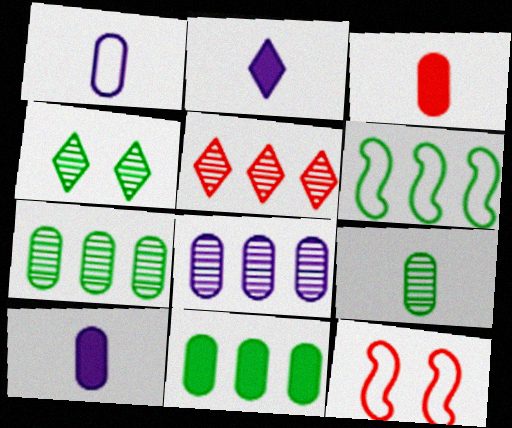[[1, 3, 9], 
[2, 7, 12], 
[3, 5, 12]]